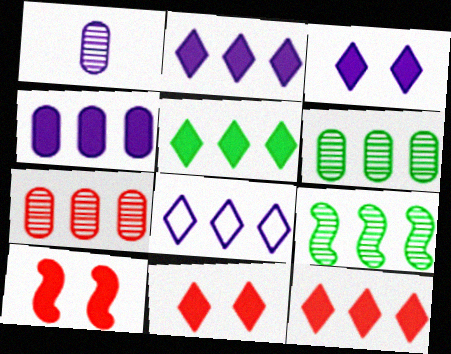[[2, 5, 12]]